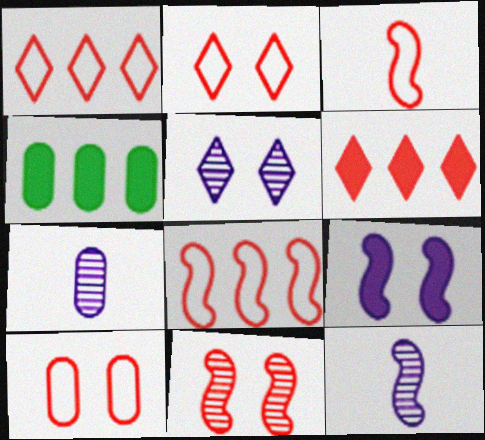[[1, 3, 10], 
[2, 4, 12], 
[3, 4, 5], 
[4, 7, 10]]